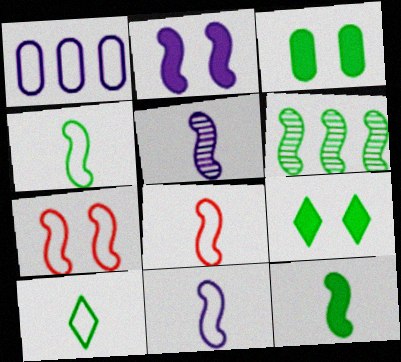[[1, 7, 10], 
[2, 6, 8], 
[3, 6, 10], 
[4, 8, 11], 
[5, 8, 12]]